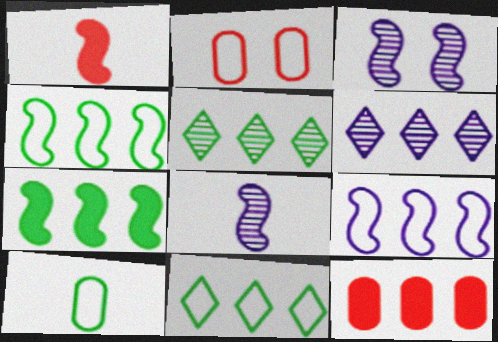[[1, 3, 4], 
[4, 6, 12], 
[5, 9, 12]]